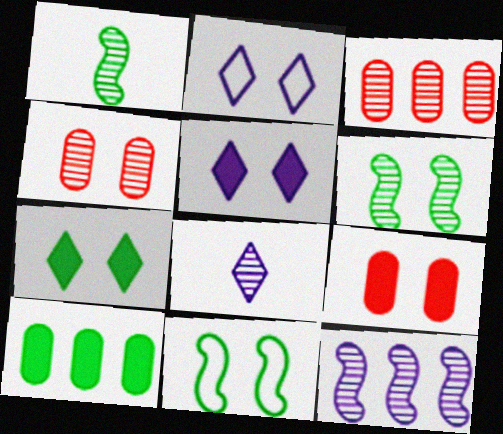[[2, 6, 9], 
[3, 6, 8], 
[4, 5, 11]]